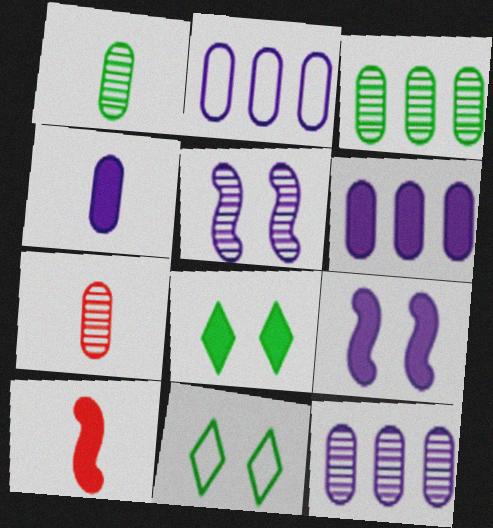[[2, 6, 12], 
[6, 8, 10], 
[10, 11, 12]]